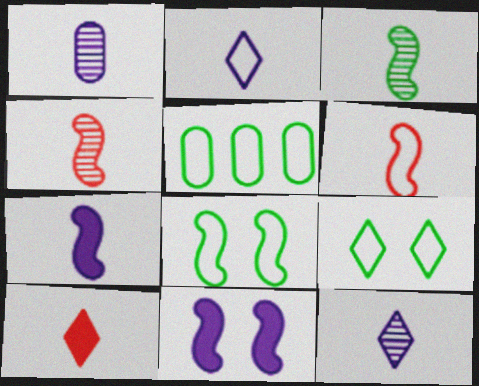[[1, 2, 7], 
[3, 6, 7]]